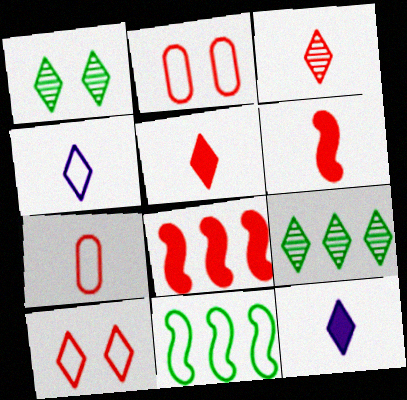[[2, 3, 8], 
[2, 4, 11], 
[3, 6, 7], 
[9, 10, 12]]